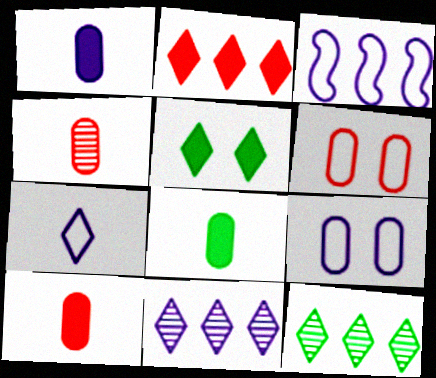[[1, 8, 10], 
[3, 4, 5], 
[3, 7, 9]]